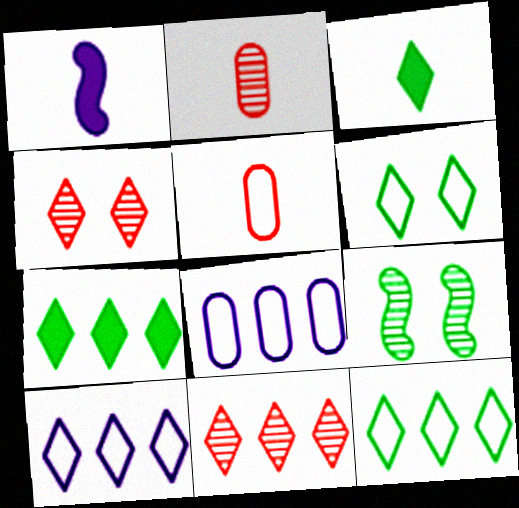[[3, 4, 10], 
[7, 10, 11]]